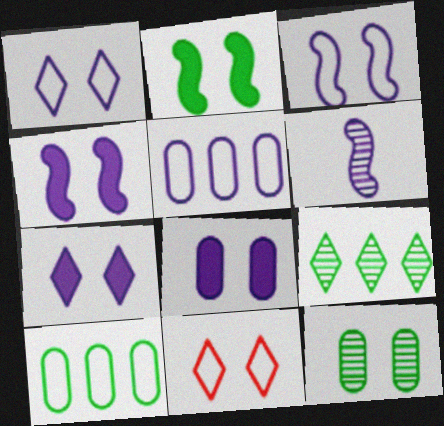[[4, 7, 8], 
[4, 11, 12], 
[5, 6, 7]]